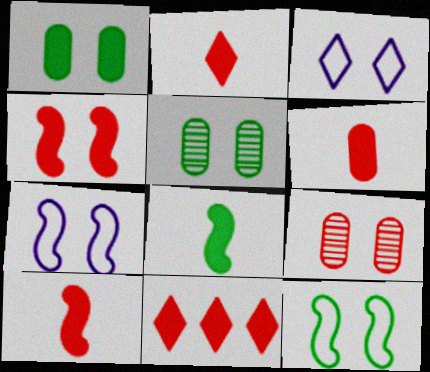[[2, 6, 10], 
[3, 4, 5], 
[4, 6, 11]]